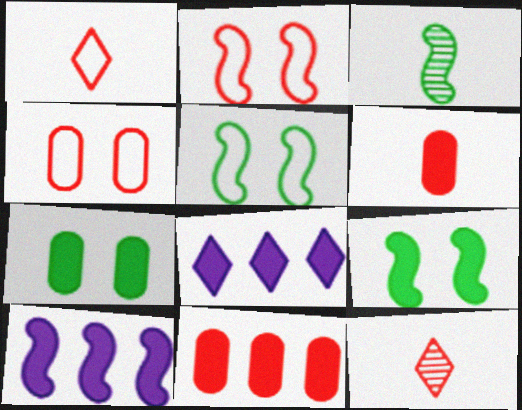[[2, 3, 10], 
[2, 11, 12], 
[3, 4, 8], 
[6, 8, 9]]